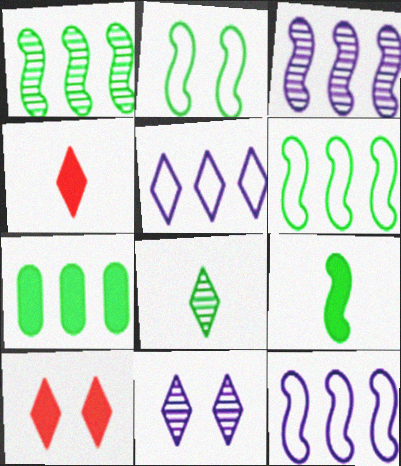[[1, 2, 9], 
[2, 7, 8], 
[5, 8, 10]]